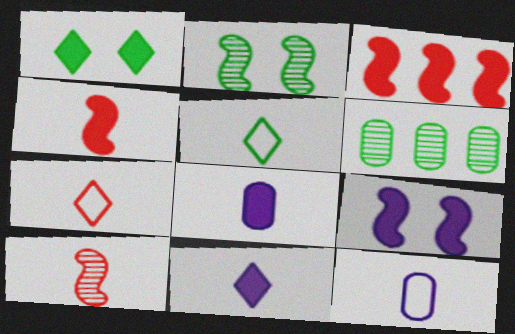[[1, 3, 8], 
[5, 8, 10], 
[6, 7, 9]]